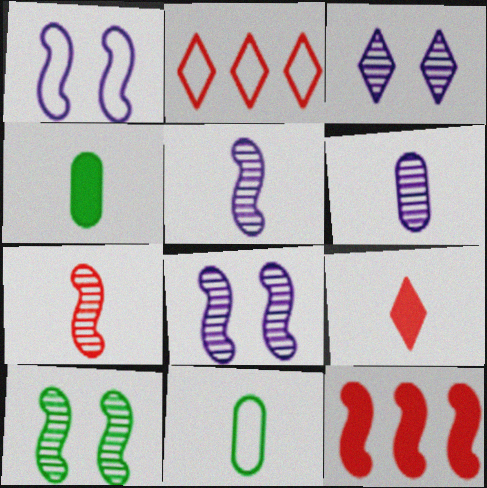[[1, 2, 11], 
[2, 4, 8], 
[3, 11, 12], 
[5, 9, 11]]